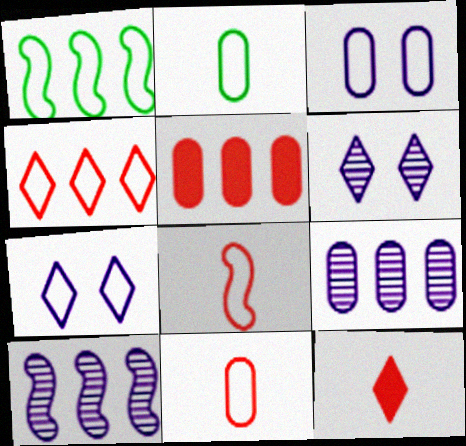[[1, 7, 11]]